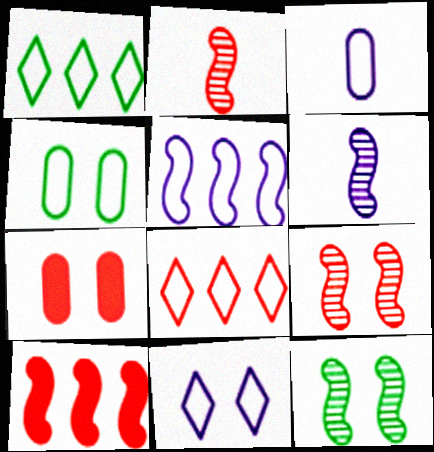[[1, 6, 7], 
[2, 7, 8], 
[3, 5, 11], 
[7, 11, 12]]